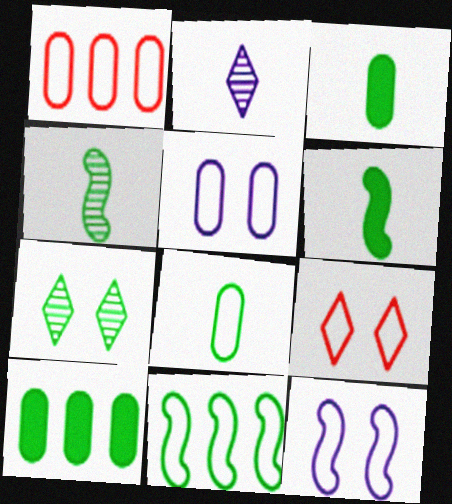[[1, 5, 8], 
[3, 7, 11]]